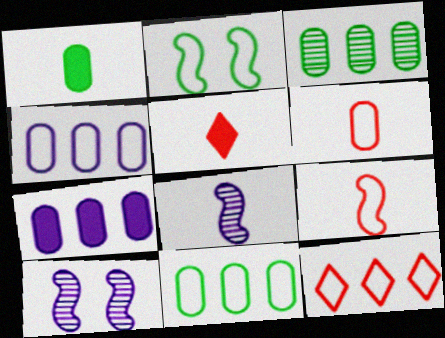[[1, 10, 12], 
[5, 10, 11]]